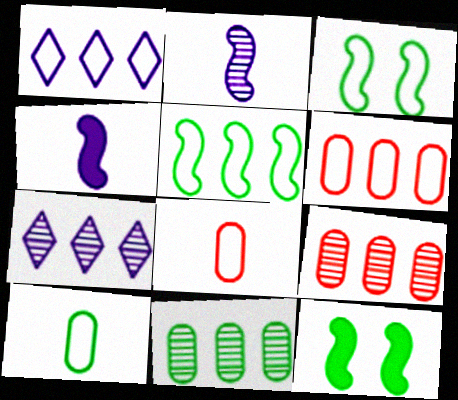[[1, 3, 8], 
[1, 5, 6], 
[7, 8, 12]]